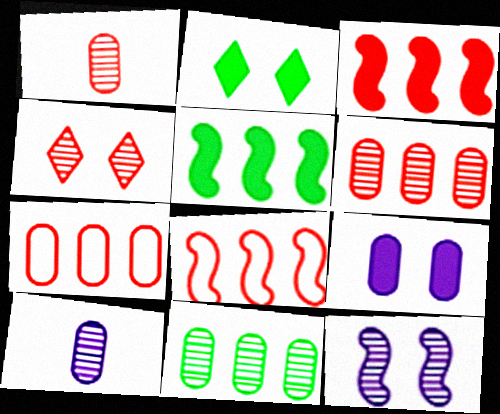[[2, 8, 10]]